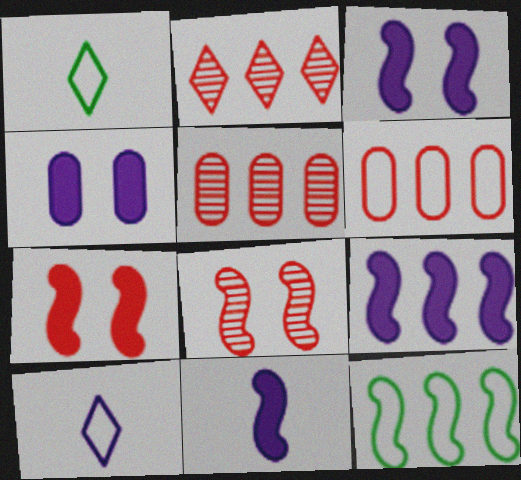[[1, 3, 5], 
[3, 9, 11], 
[8, 11, 12]]